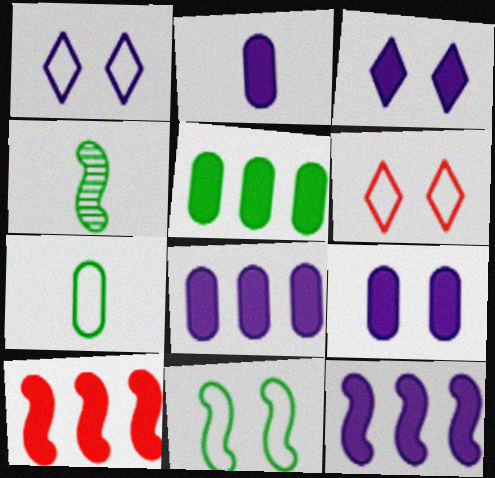[[2, 3, 12], 
[2, 8, 9], 
[4, 6, 8]]